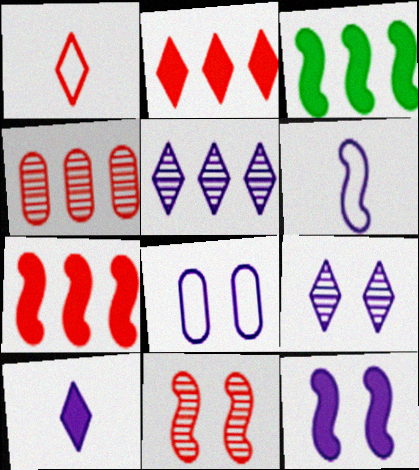[[3, 6, 11], 
[8, 9, 12]]